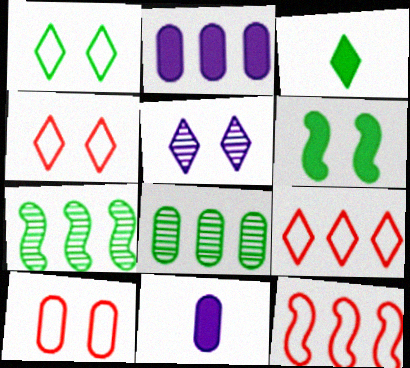[[2, 7, 9], 
[3, 5, 9], 
[4, 7, 11], 
[5, 6, 10], 
[8, 10, 11]]